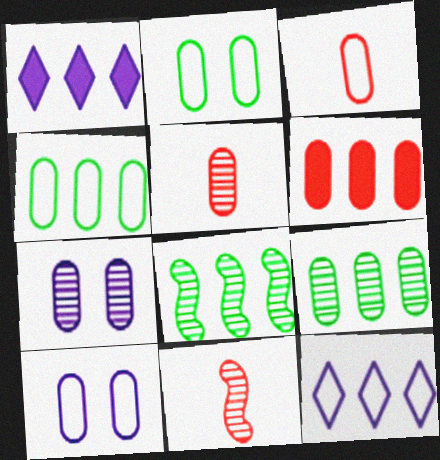[[1, 2, 11], 
[3, 4, 10], 
[5, 7, 9], 
[6, 8, 12]]